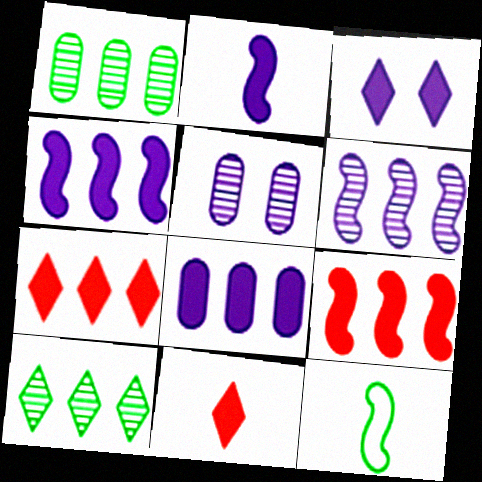[[2, 3, 8], 
[5, 7, 12]]